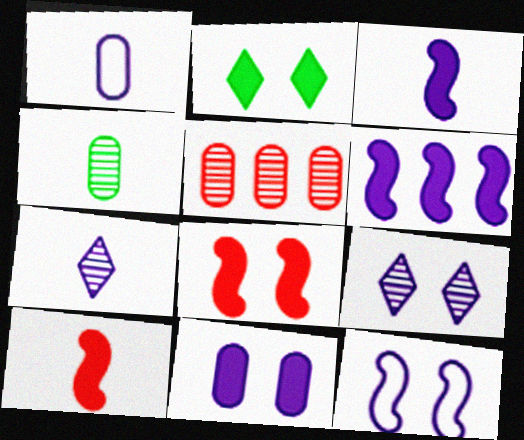[[1, 3, 7], 
[1, 6, 9], 
[2, 8, 11], 
[9, 11, 12]]